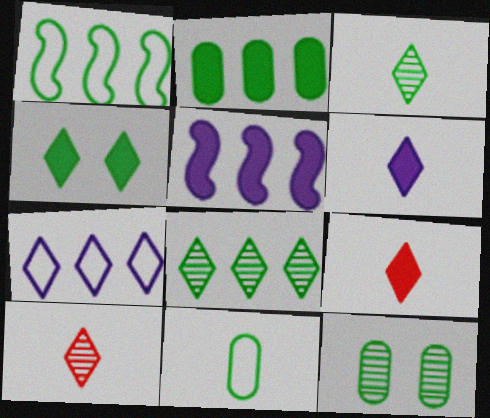[[1, 2, 8], 
[2, 11, 12], 
[4, 7, 10]]